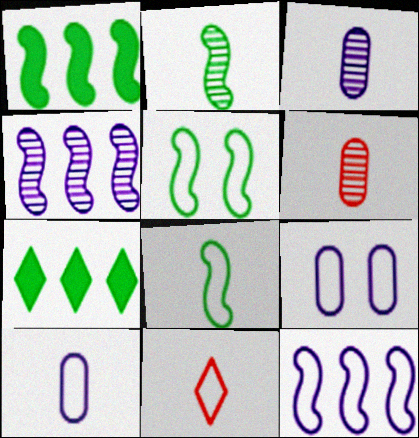[[1, 2, 5], 
[8, 10, 11]]